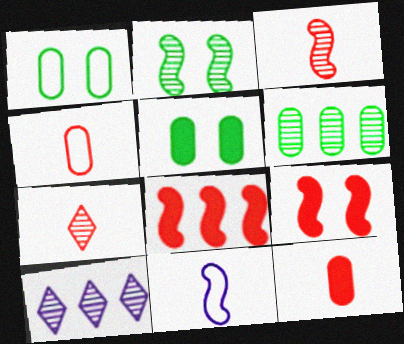[[2, 8, 11]]